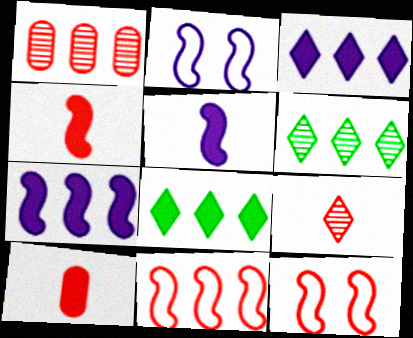[[2, 6, 10]]